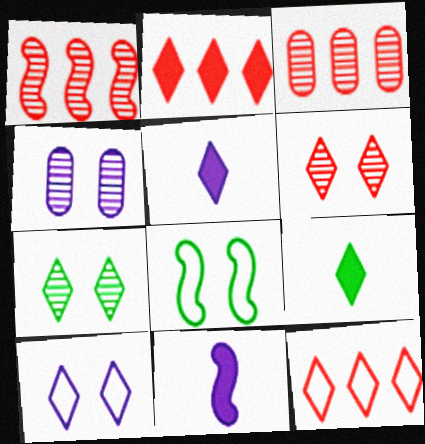[[1, 8, 11], 
[3, 5, 8], 
[5, 7, 12]]